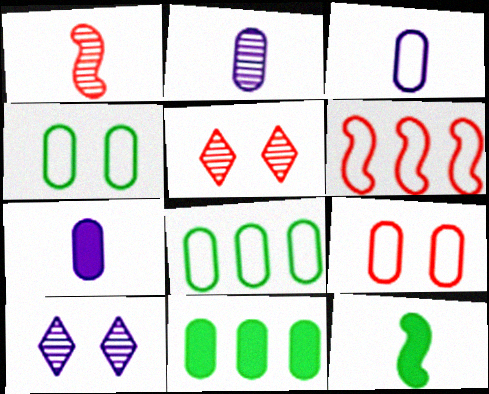[[2, 3, 7], 
[2, 9, 11], 
[3, 8, 9]]